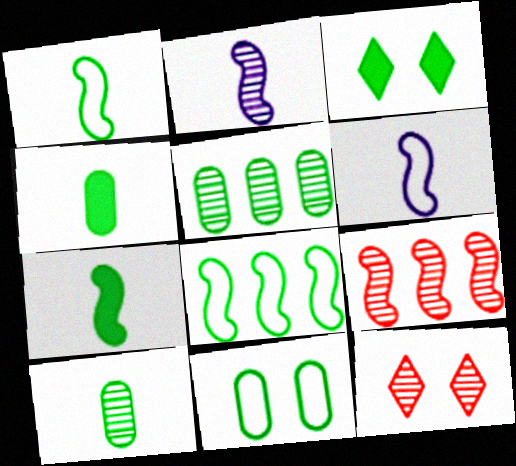[[1, 3, 5], 
[2, 5, 12], 
[3, 8, 10], 
[4, 5, 11]]